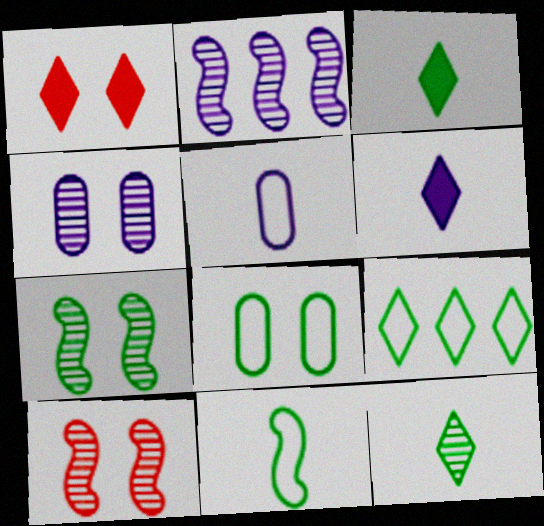[[8, 9, 11]]